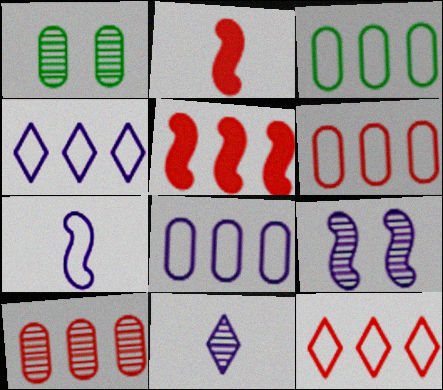[[1, 2, 4], 
[3, 6, 8], 
[5, 10, 12]]